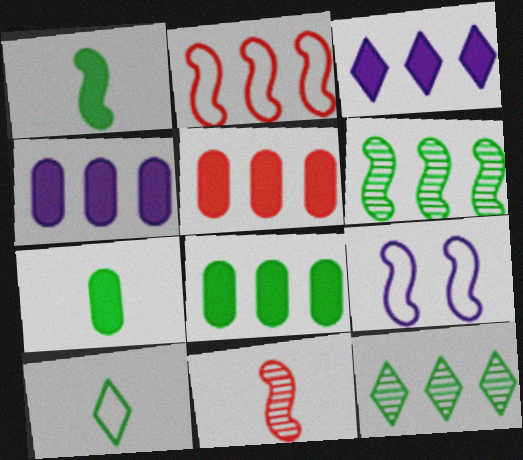[[2, 4, 12], 
[4, 5, 8]]